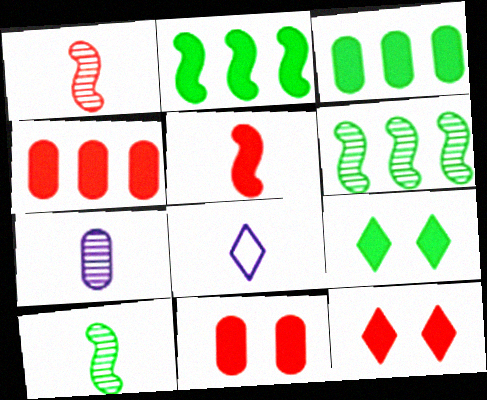[[4, 5, 12], 
[6, 8, 11]]